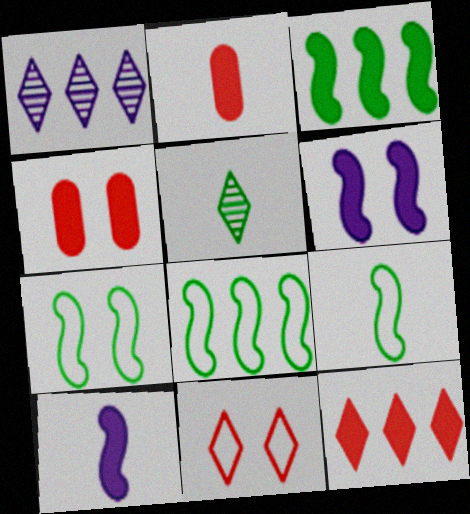[[1, 2, 7], 
[1, 4, 9], 
[7, 8, 9]]